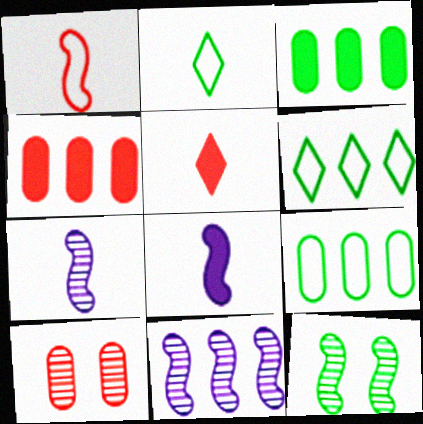[[2, 3, 12], 
[4, 6, 11], 
[6, 8, 10]]